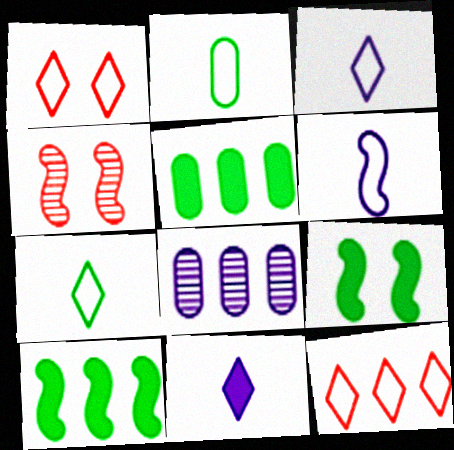[[3, 4, 5], 
[4, 6, 10], 
[8, 10, 12]]